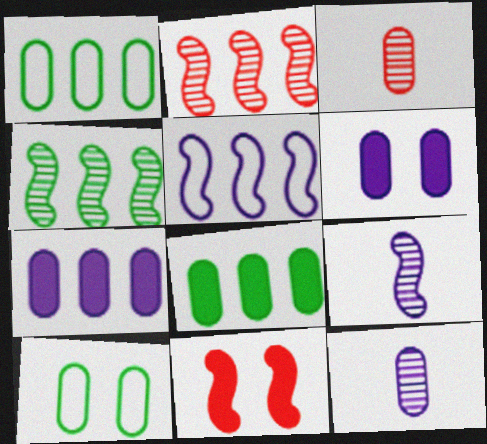[[1, 3, 6], 
[3, 7, 10]]